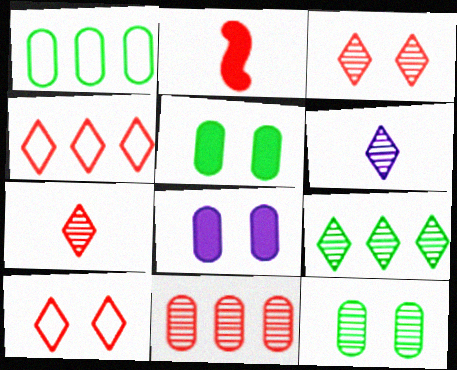[[2, 10, 11], 
[3, 6, 9]]